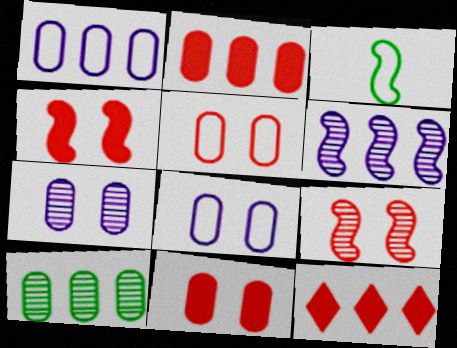[[1, 2, 10], 
[3, 4, 6], 
[3, 7, 12]]